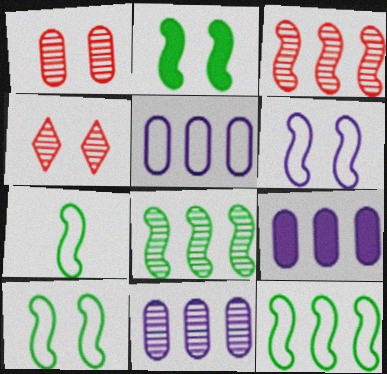[[2, 7, 8], 
[4, 7, 9], 
[5, 9, 11], 
[7, 10, 12]]